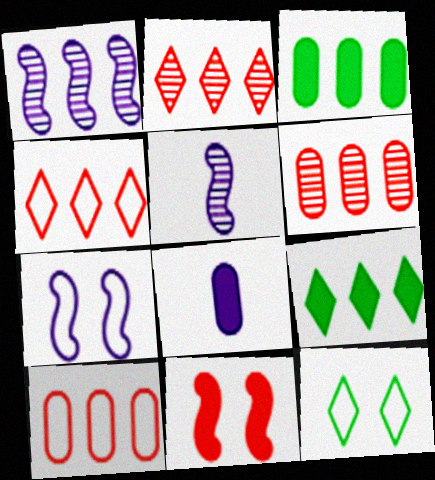[[1, 3, 4], 
[1, 9, 10], 
[8, 9, 11]]